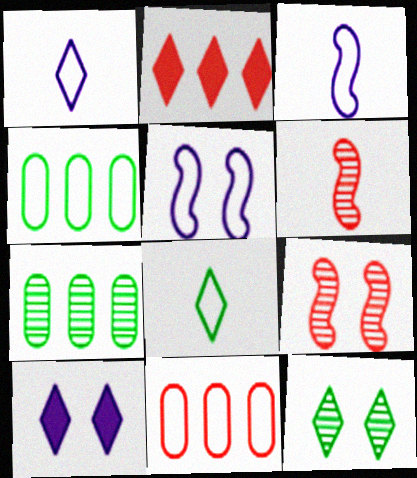[[1, 2, 12], 
[4, 6, 10], 
[5, 8, 11]]